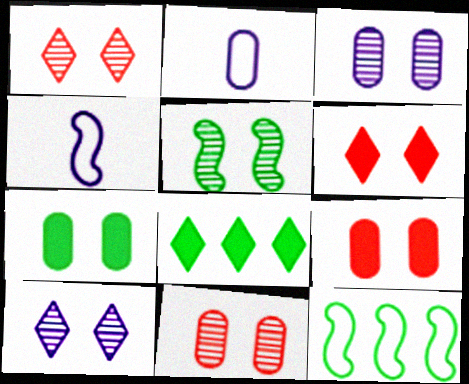[[1, 3, 5], 
[4, 8, 11], 
[5, 10, 11]]